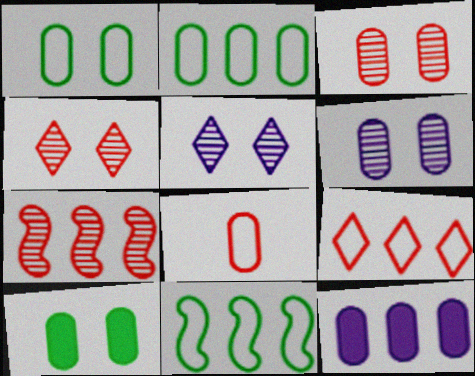[]